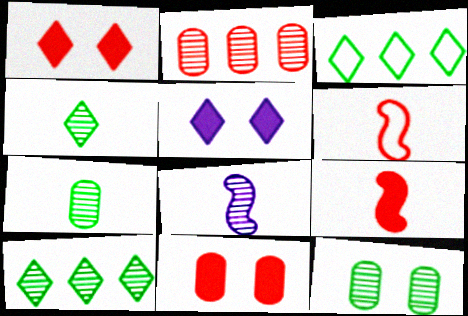[[1, 2, 6], 
[3, 8, 11]]